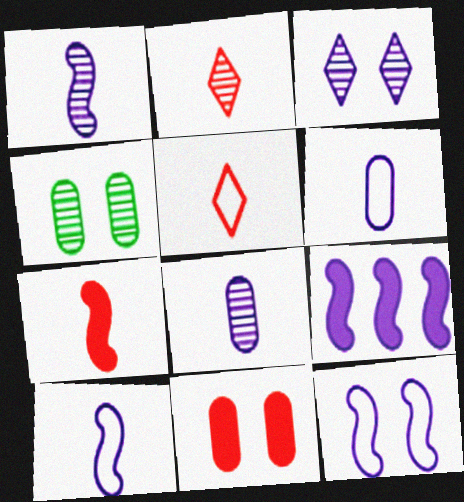[[1, 9, 12], 
[3, 6, 9], 
[4, 5, 9]]